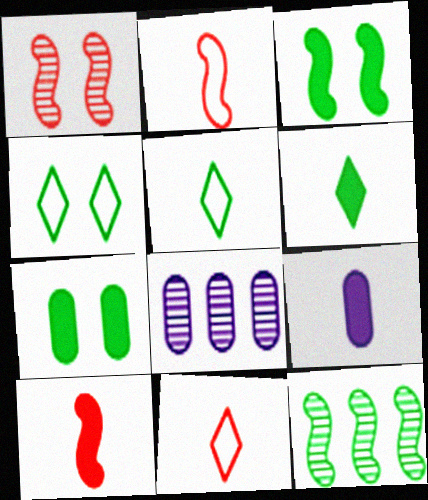[[3, 8, 11], 
[4, 8, 10], 
[5, 7, 12], 
[6, 9, 10]]